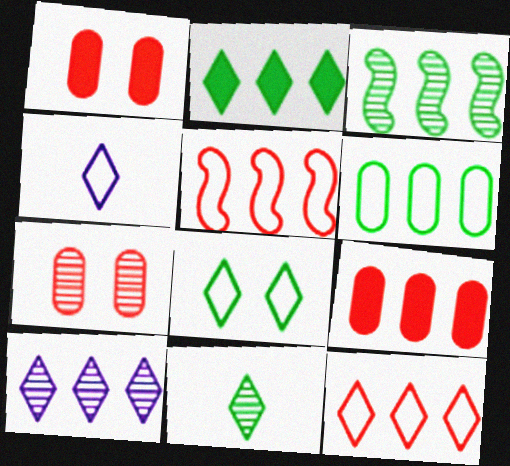[[1, 3, 4], 
[2, 3, 6], 
[2, 8, 11], 
[2, 10, 12], 
[4, 8, 12]]